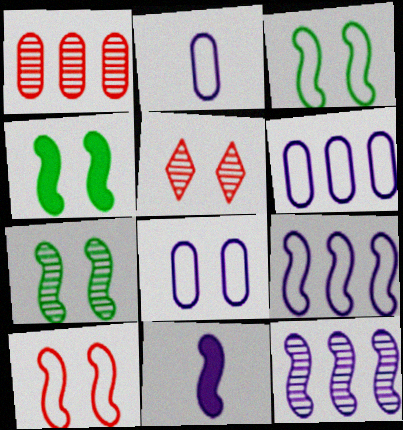[[2, 6, 8], 
[3, 4, 7], 
[4, 5, 8]]